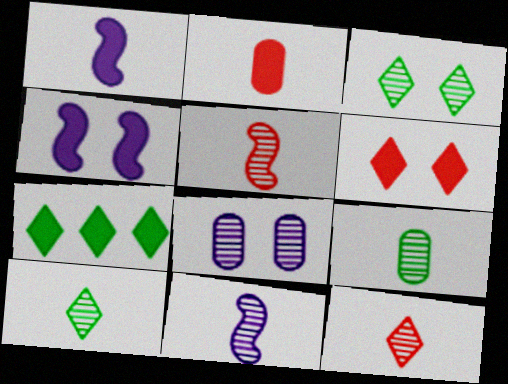[[2, 4, 7], 
[9, 11, 12]]